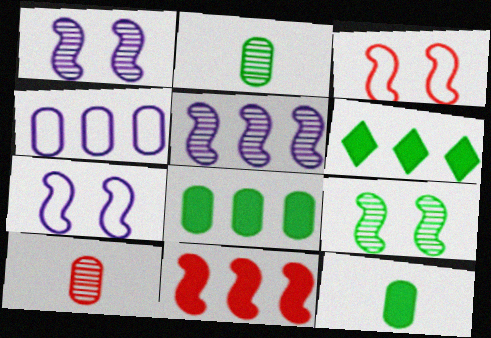[[6, 7, 10]]